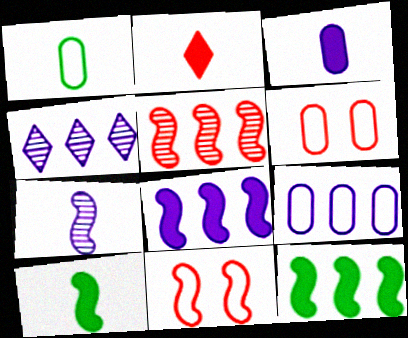[[1, 2, 7], 
[1, 6, 9], 
[2, 3, 10], 
[2, 5, 6], 
[4, 6, 10], 
[4, 8, 9], 
[7, 11, 12]]